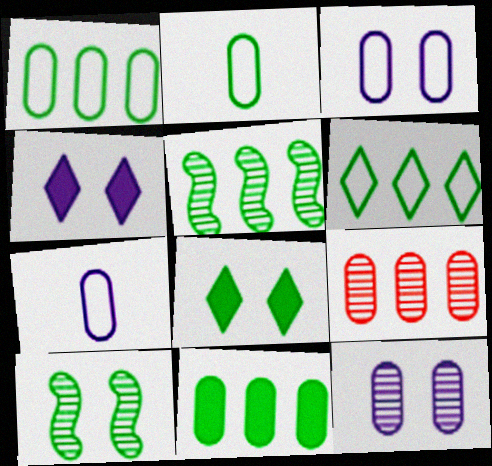[[2, 5, 8], 
[5, 6, 11]]